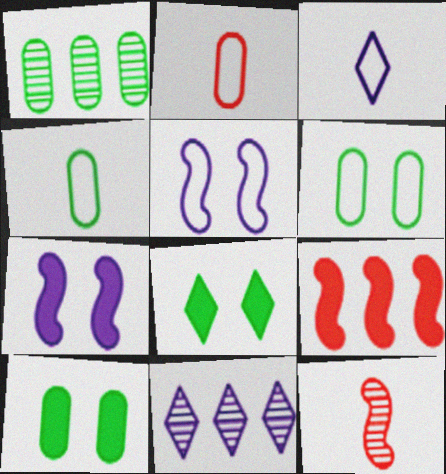[[1, 4, 10]]